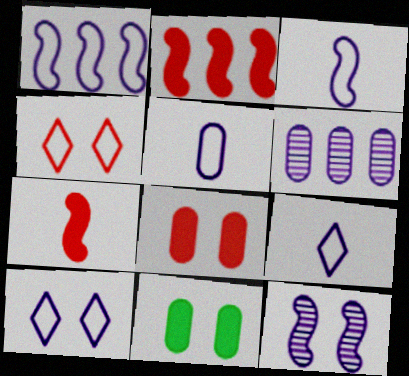[[1, 5, 10], 
[3, 5, 9], 
[4, 11, 12]]